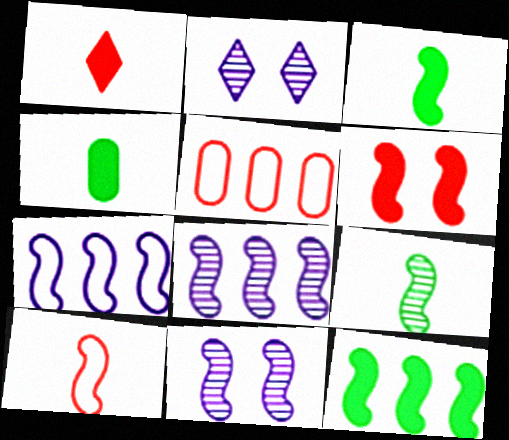[[2, 3, 5], 
[6, 7, 9], 
[10, 11, 12]]